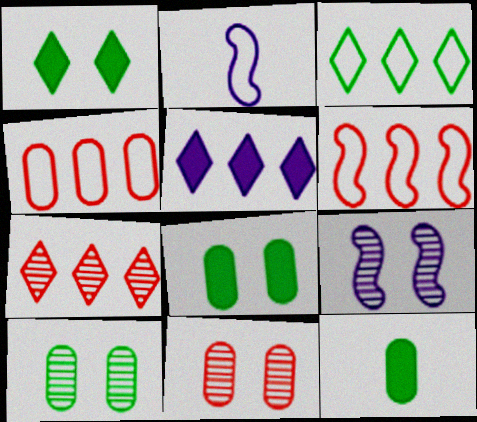[[2, 7, 8], 
[3, 5, 7]]